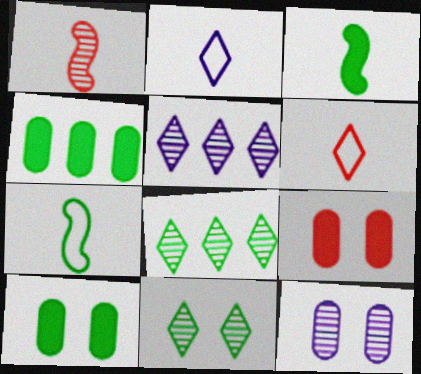[[1, 8, 12], 
[4, 7, 11], 
[5, 7, 9], 
[7, 8, 10]]